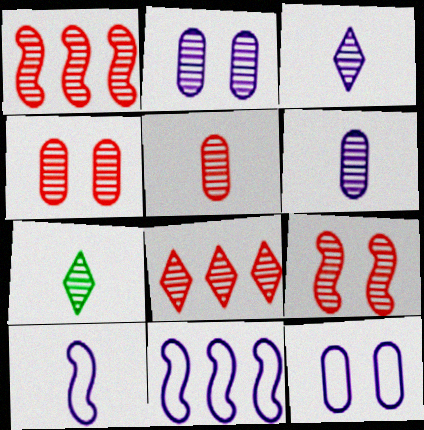[[1, 2, 7], 
[5, 8, 9]]